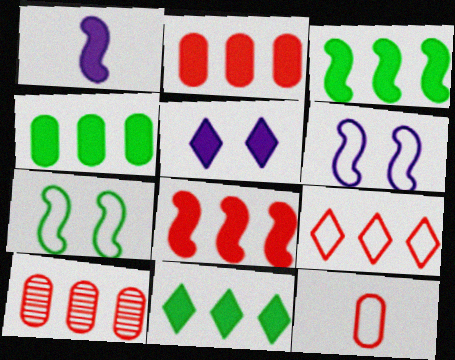[[3, 4, 11], 
[8, 9, 10]]